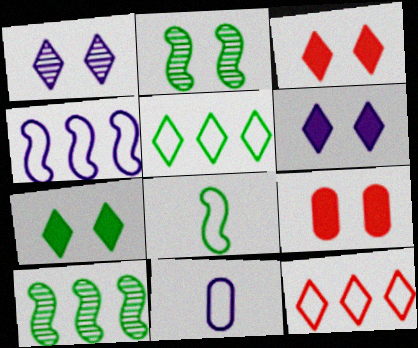[[3, 6, 7], 
[3, 10, 11]]